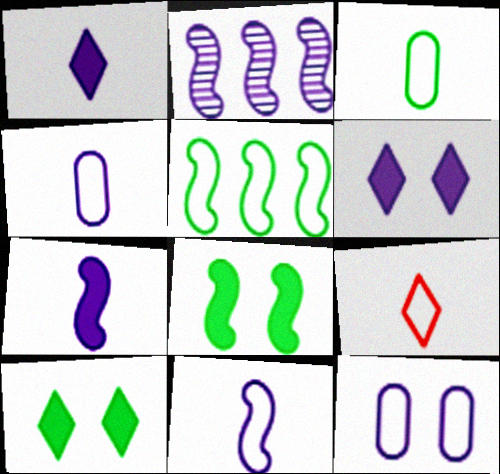[[1, 2, 12], 
[2, 4, 6], 
[3, 9, 11], 
[5, 9, 12]]